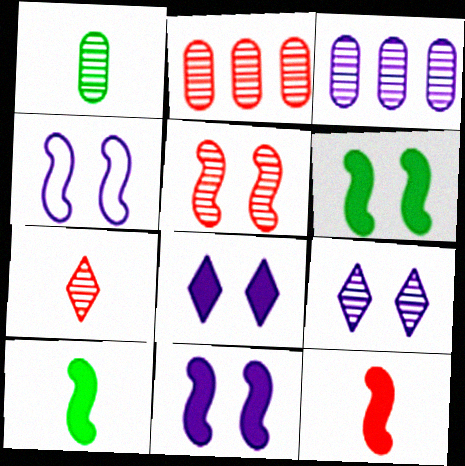[[2, 5, 7], 
[4, 5, 6]]